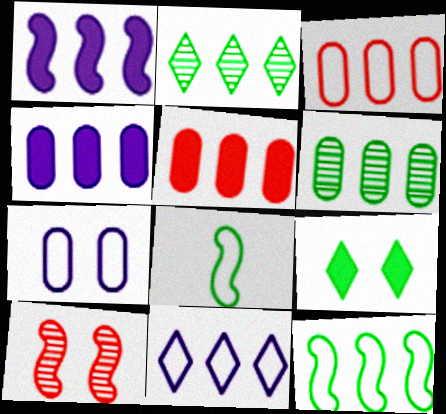[[1, 2, 3], 
[1, 8, 10], 
[3, 4, 6], 
[3, 11, 12], 
[6, 8, 9], 
[7, 9, 10]]